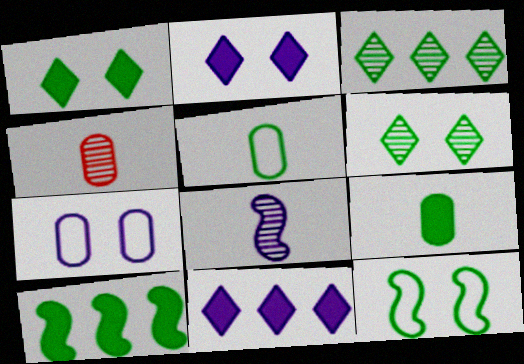[[1, 9, 10], 
[3, 9, 12], 
[4, 11, 12], 
[5, 6, 10], 
[7, 8, 11]]